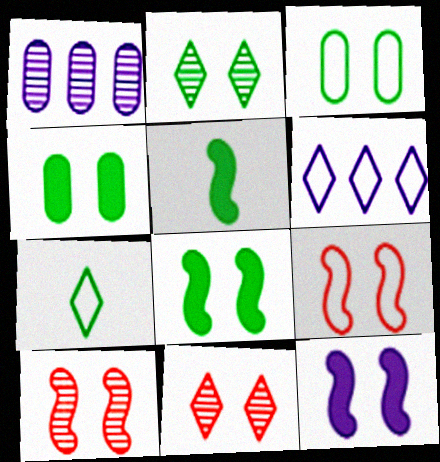[[2, 3, 8], 
[3, 11, 12]]